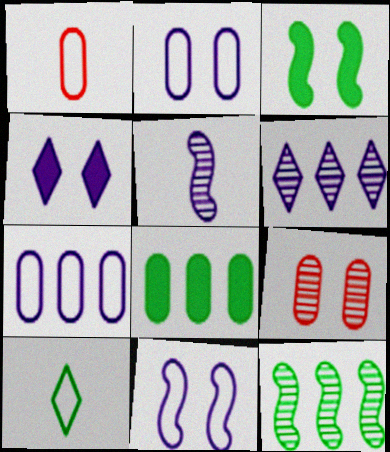[[1, 3, 6], 
[1, 4, 12], 
[4, 5, 7]]